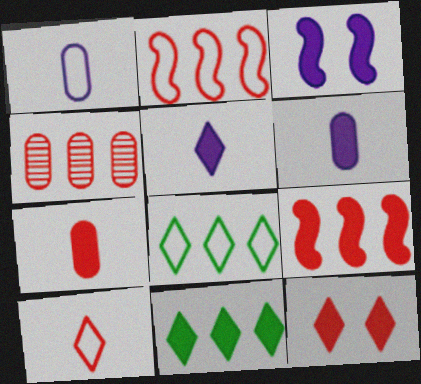[[3, 7, 11], 
[5, 11, 12], 
[7, 9, 12]]